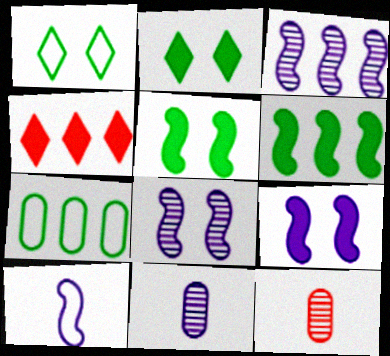[[3, 4, 7], 
[3, 9, 10]]